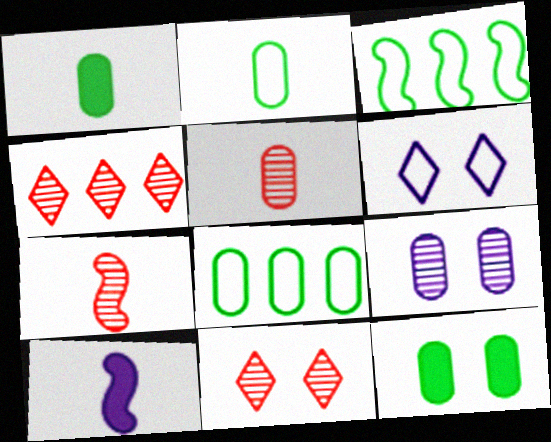[[8, 10, 11]]